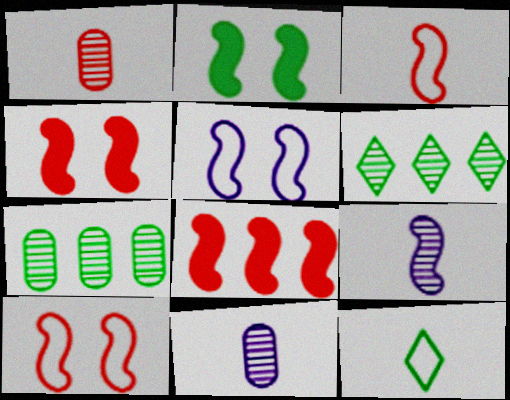[[2, 7, 12]]